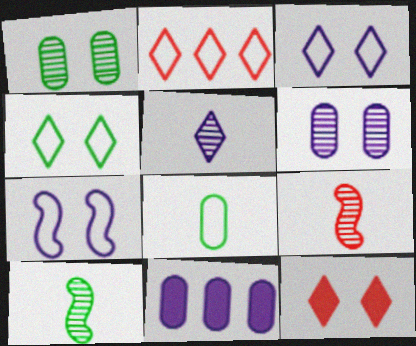[[1, 7, 12], 
[2, 7, 8], 
[4, 9, 11], 
[5, 7, 11]]